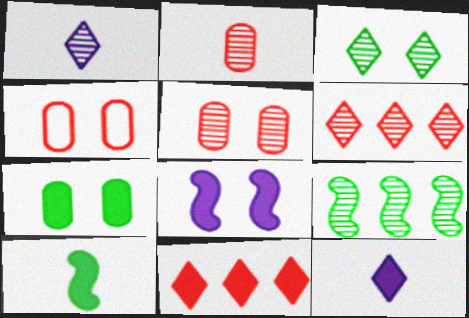[[1, 3, 6], 
[1, 5, 9], 
[3, 4, 8], 
[4, 9, 12]]